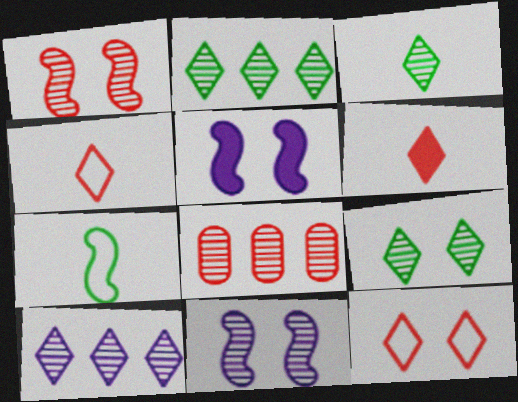[[2, 3, 9], 
[3, 8, 11]]